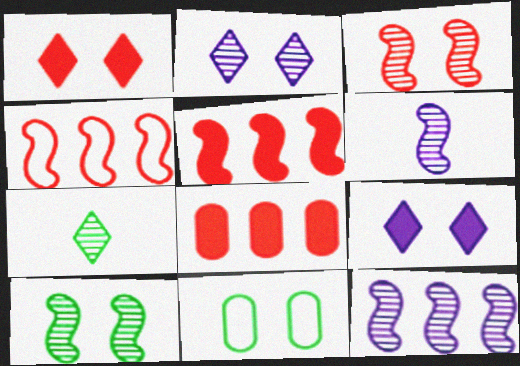[[3, 9, 11]]